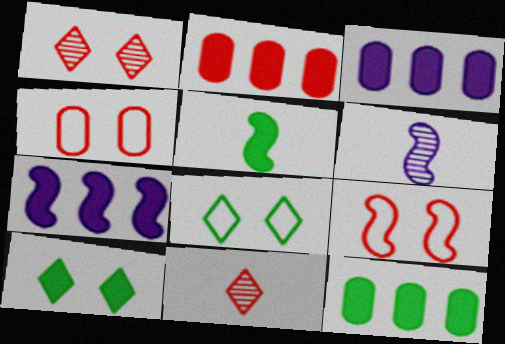[[2, 3, 12], 
[2, 6, 8], 
[2, 9, 11], 
[5, 10, 12]]